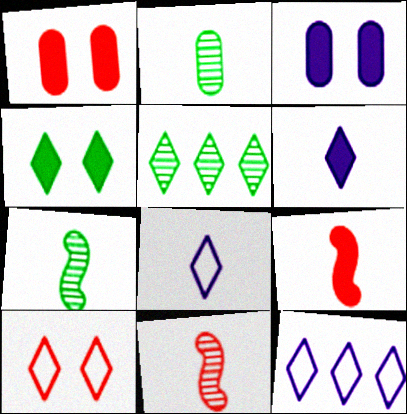[[1, 7, 12], 
[2, 8, 9], 
[5, 6, 10]]